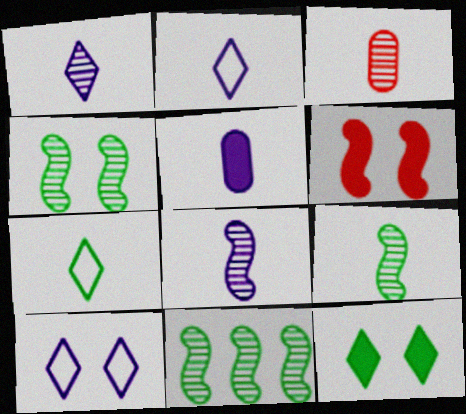[[1, 3, 9], 
[2, 5, 8], 
[4, 9, 11]]